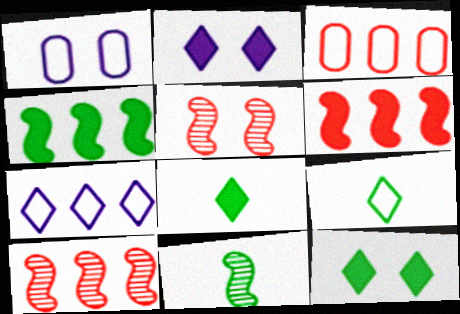[[1, 5, 12], 
[1, 8, 10], 
[2, 3, 11]]